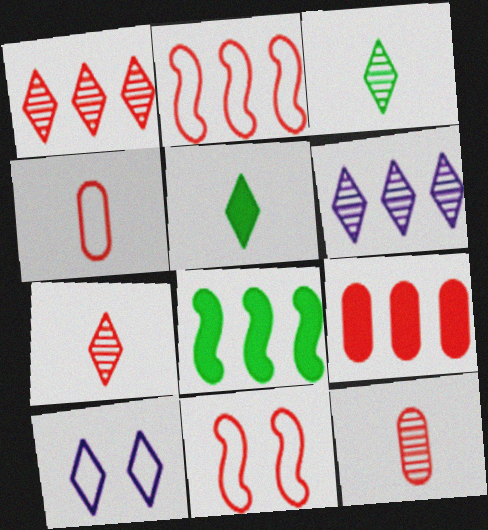[[1, 2, 9], 
[1, 5, 10], 
[7, 9, 11], 
[8, 10, 12]]